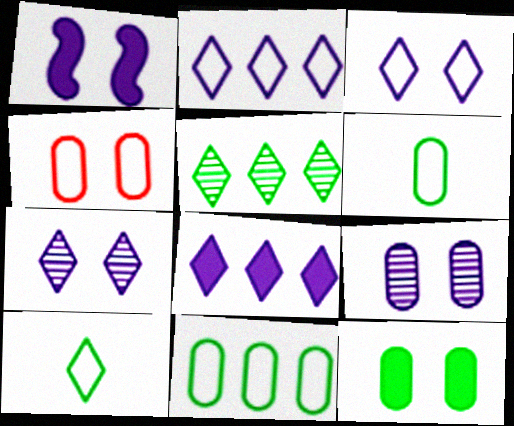[[1, 3, 9], 
[4, 9, 12]]